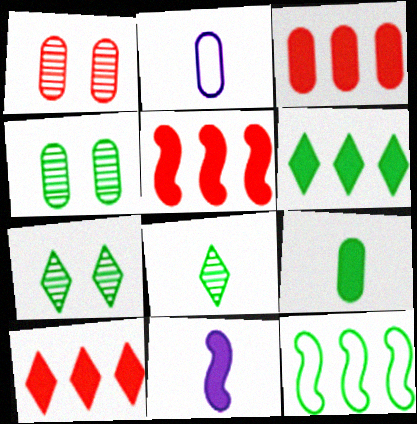[[2, 3, 4], 
[2, 5, 7], 
[3, 5, 10], 
[7, 9, 12]]